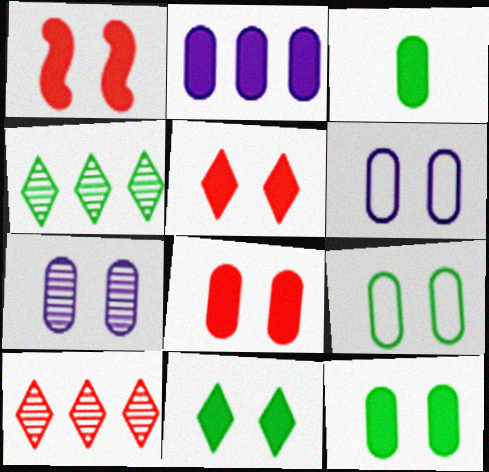[[1, 5, 8], 
[2, 3, 8], 
[7, 8, 9]]